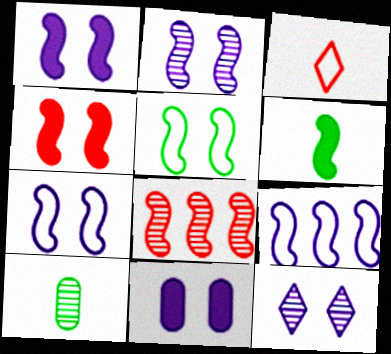[[1, 2, 7], 
[2, 4, 5], 
[6, 7, 8], 
[7, 11, 12], 
[8, 10, 12]]